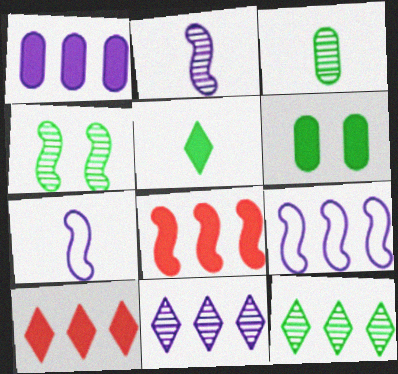[[1, 9, 11], 
[3, 4, 12], 
[4, 7, 8]]